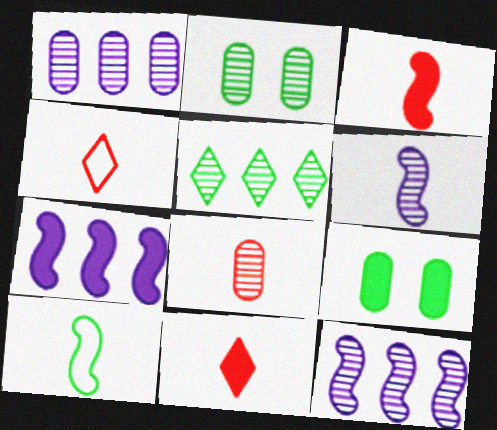[[1, 2, 8], 
[2, 4, 7], 
[3, 4, 8], 
[3, 6, 10], 
[4, 9, 12], 
[5, 9, 10], 
[7, 9, 11]]